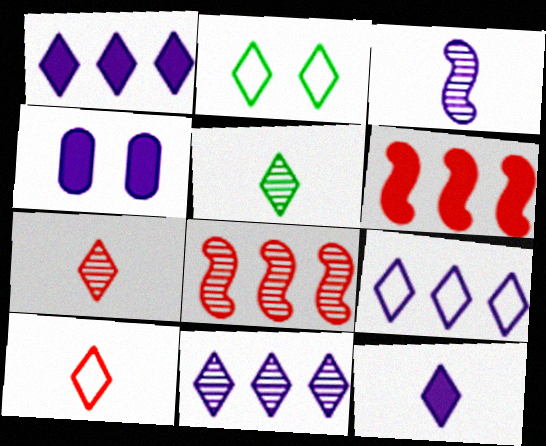[[1, 2, 7], 
[1, 9, 11], 
[2, 9, 10], 
[3, 4, 9], 
[5, 10, 12]]